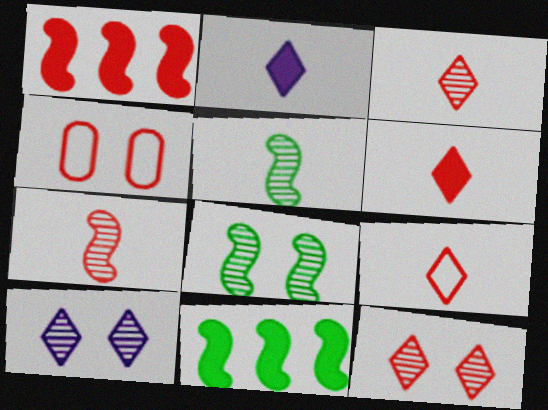[[1, 3, 4], 
[3, 6, 9]]